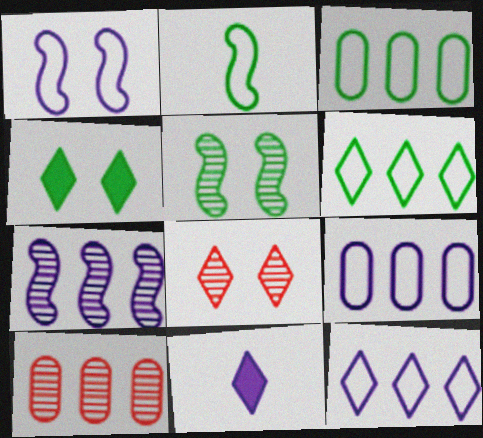[[6, 8, 11]]